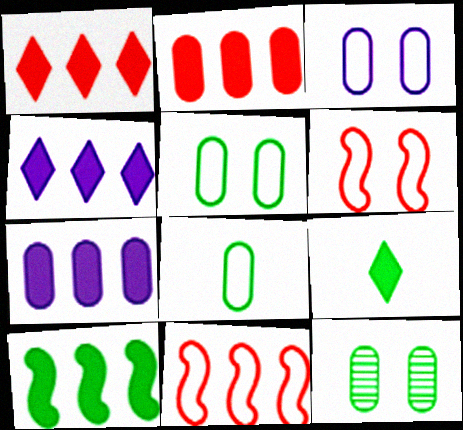[[1, 7, 10], 
[2, 4, 10]]